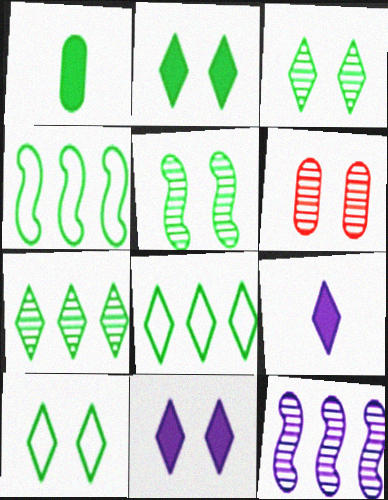[[1, 3, 4], 
[1, 5, 8], 
[2, 3, 10], 
[4, 6, 9]]